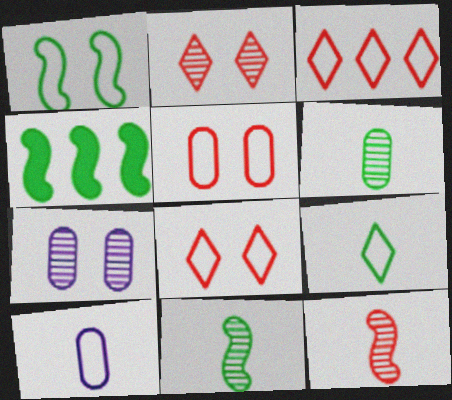[[1, 3, 10], 
[1, 4, 11], 
[2, 4, 10]]